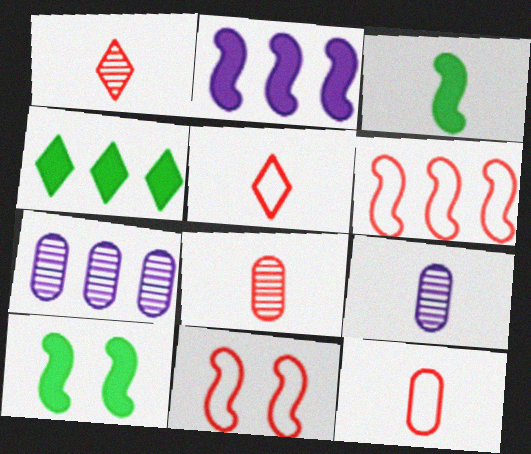[[3, 5, 9], 
[4, 6, 7], 
[4, 9, 11], 
[5, 7, 10]]